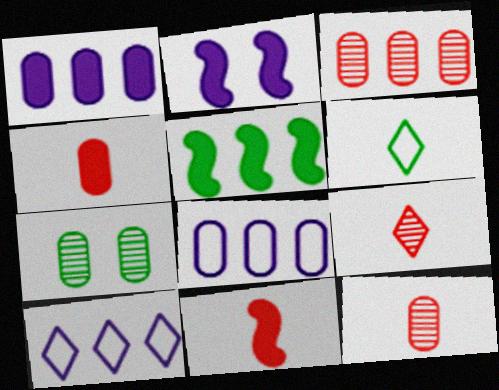[[2, 3, 6], 
[2, 5, 11], 
[3, 5, 10], 
[4, 7, 8], 
[5, 6, 7], 
[7, 10, 11]]